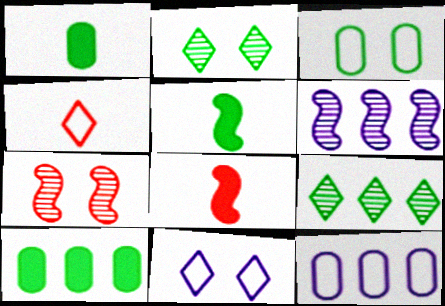[[2, 8, 12], 
[3, 5, 9]]